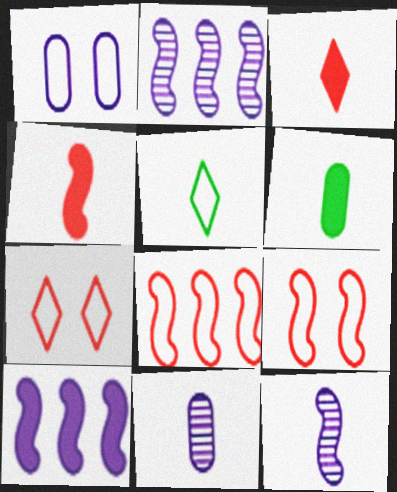[[1, 5, 8], 
[2, 6, 7], 
[4, 5, 11]]